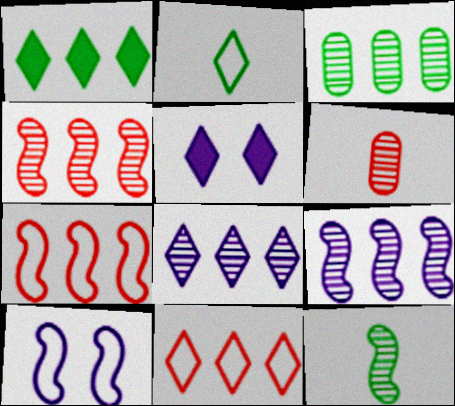[[1, 6, 10], 
[1, 8, 11], 
[3, 4, 8]]